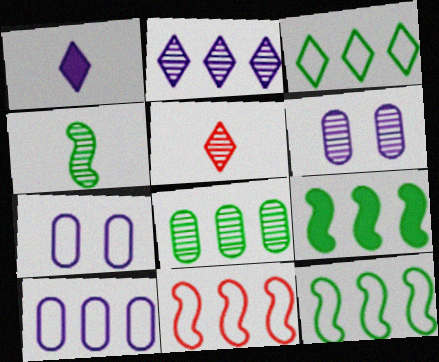[[3, 8, 9], 
[3, 10, 11], 
[5, 7, 9]]